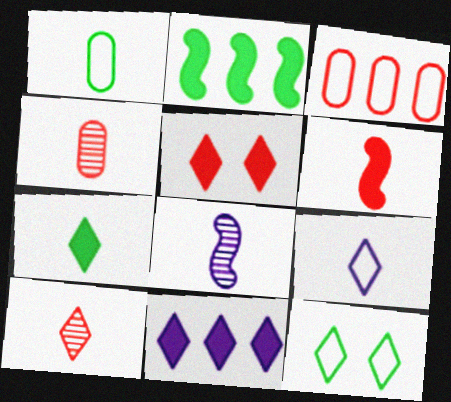[[5, 7, 11], 
[7, 9, 10], 
[10, 11, 12]]